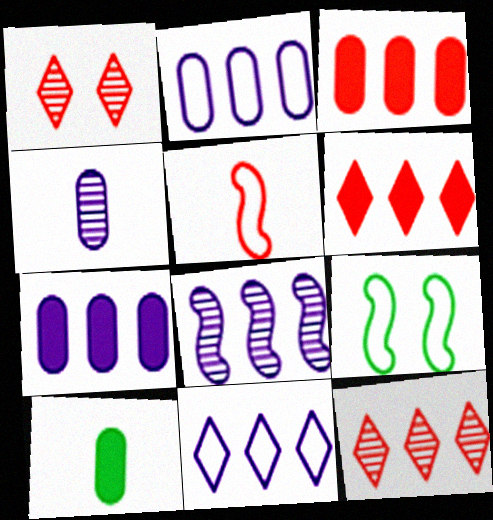[[1, 3, 5], 
[4, 6, 9], 
[7, 8, 11]]